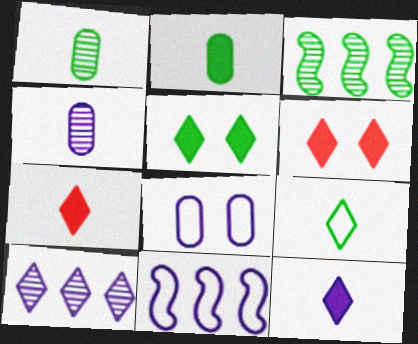[[1, 6, 11], 
[3, 7, 8], 
[6, 9, 10]]